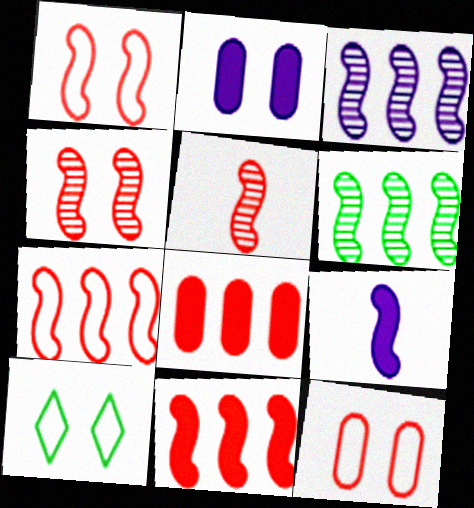[[1, 5, 11], 
[1, 6, 9], 
[2, 4, 10]]